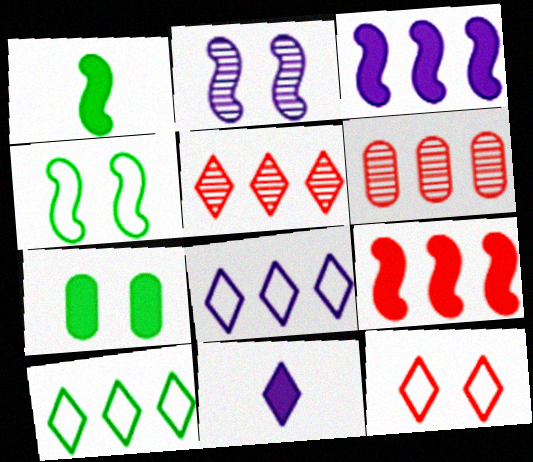[[2, 7, 12], 
[3, 6, 10], 
[4, 6, 11], 
[7, 9, 11]]